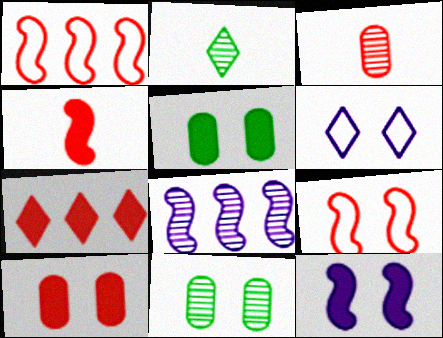[[2, 6, 7], 
[3, 7, 9], 
[4, 7, 10]]